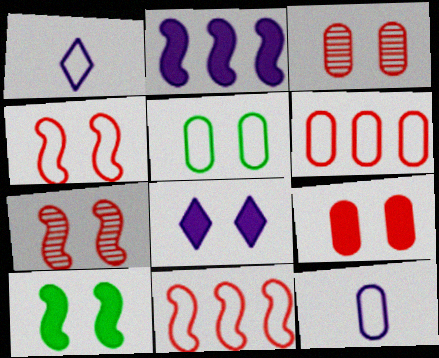[[1, 5, 11], 
[5, 6, 12], 
[5, 7, 8], 
[8, 9, 10]]